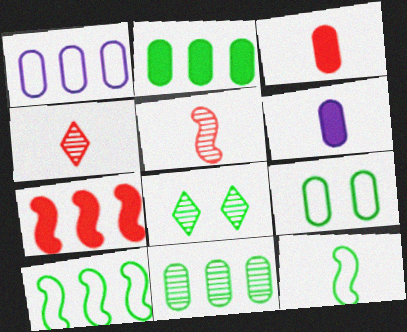[[2, 8, 12], 
[4, 6, 12]]